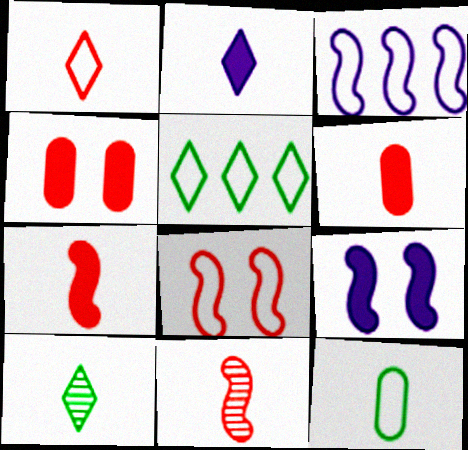[[1, 2, 10], 
[1, 6, 11], 
[2, 11, 12], 
[3, 4, 10]]